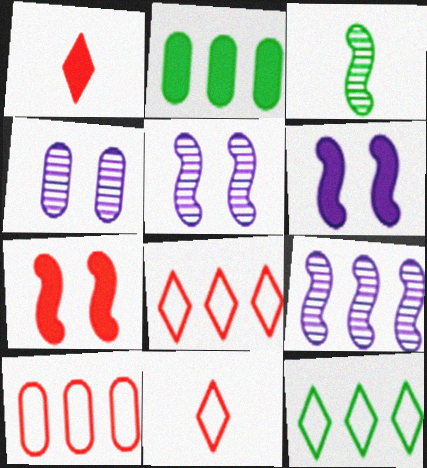[[1, 2, 6], 
[2, 5, 11], 
[2, 8, 9]]